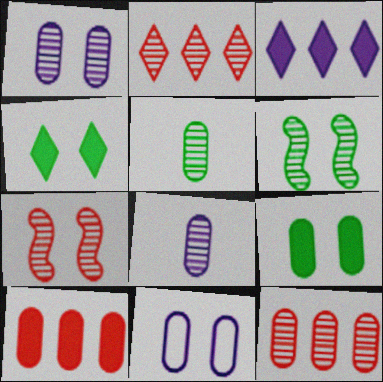[[1, 5, 12], 
[2, 6, 8], 
[4, 7, 11], 
[5, 10, 11]]